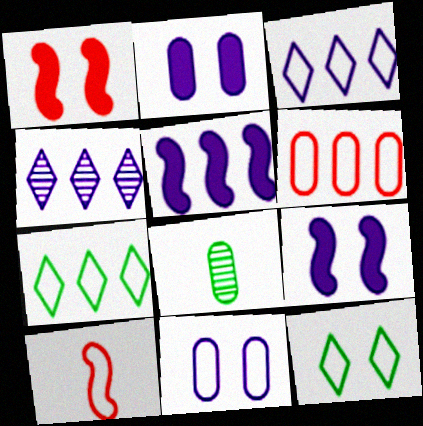[[1, 3, 8], 
[2, 6, 8], 
[7, 10, 11]]